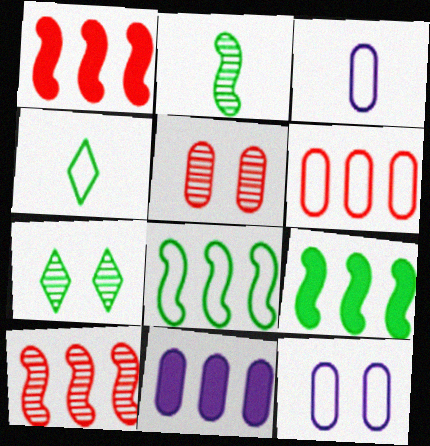[[1, 3, 7]]